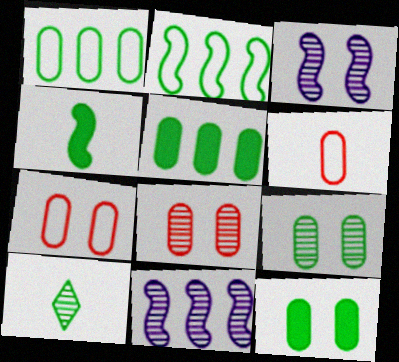[[2, 10, 12], 
[8, 10, 11]]